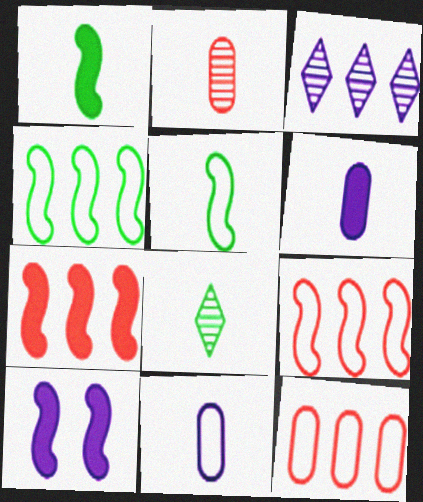[[1, 7, 10], 
[3, 10, 11], 
[8, 10, 12]]